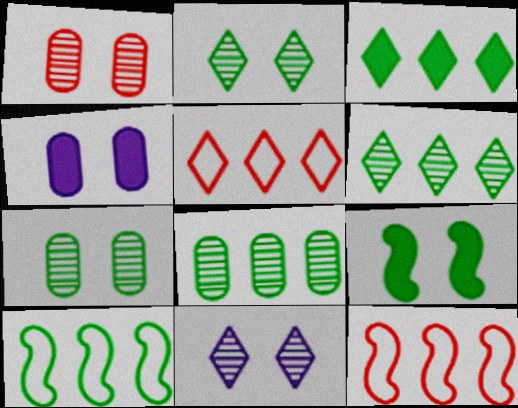[[3, 8, 10]]